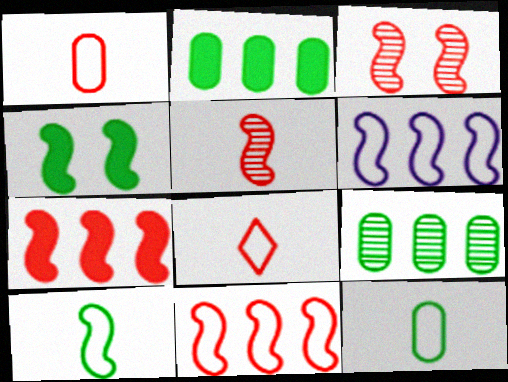[[4, 5, 6]]